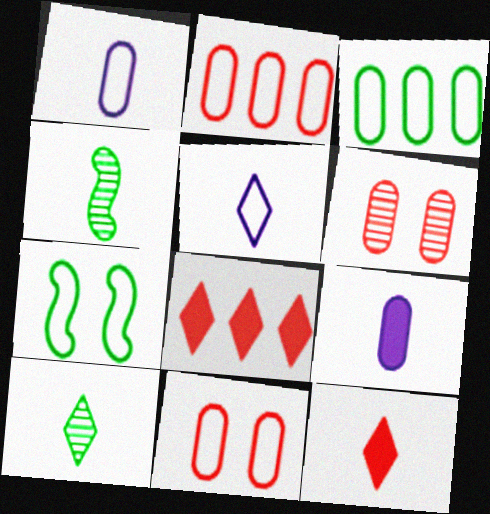[[1, 3, 11], 
[1, 4, 12], 
[2, 5, 7], 
[3, 6, 9], 
[5, 10, 12]]